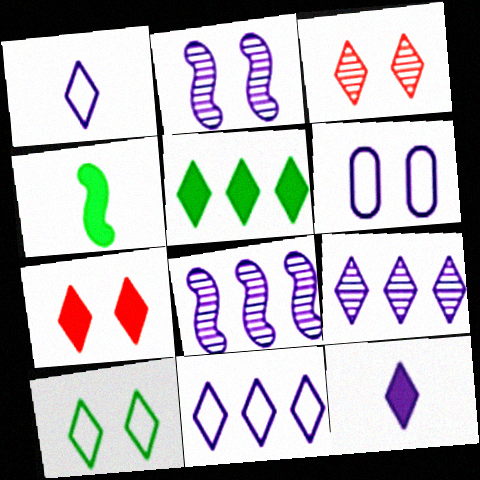[[1, 3, 5], 
[5, 7, 12], 
[6, 8, 12]]